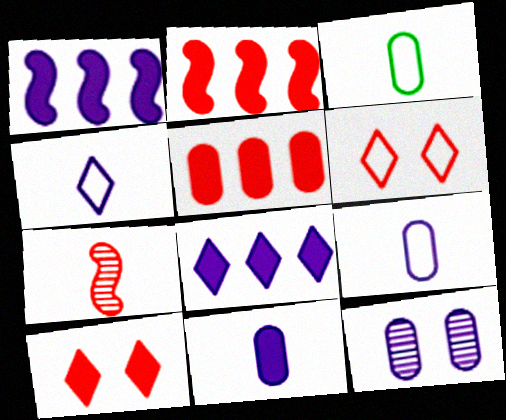[[1, 4, 12], 
[3, 5, 12], 
[5, 6, 7]]